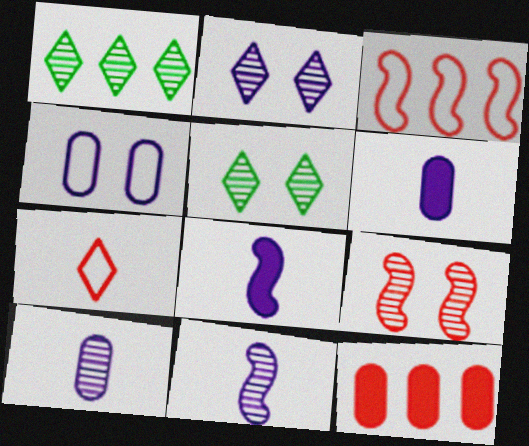[[1, 9, 10], 
[3, 5, 6], 
[7, 9, 12]]